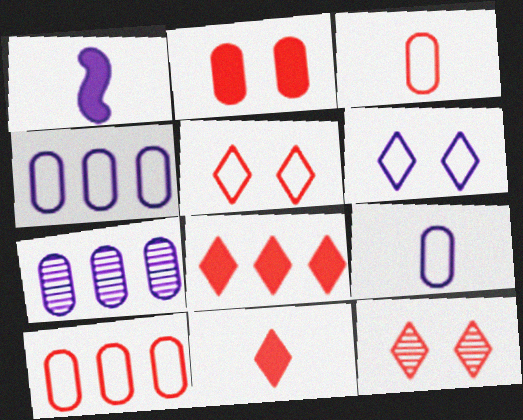[[1, 6, 7]]